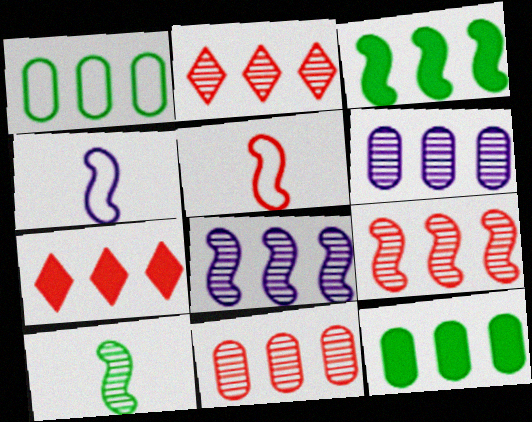[[1, 7, 8], 
[2, 9, 11]]